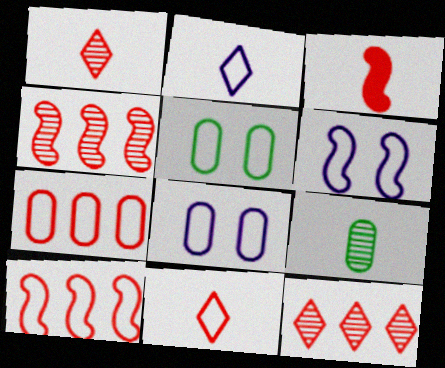[[2, 3, 9], 
[2, 5, 10]]